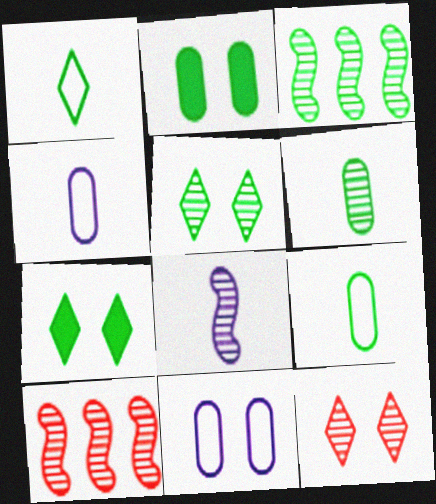[[1, 2, 3], 
[3, 5, 6], 
[3, 7, 9], 
[4, 7, 10]]